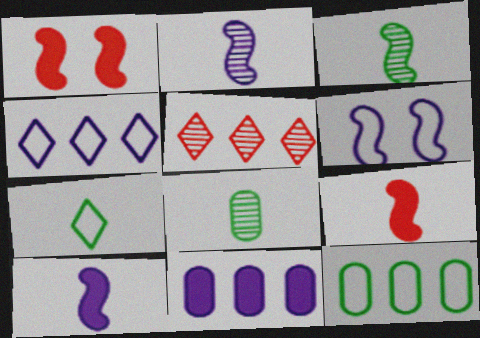[[1, 4, 8]]